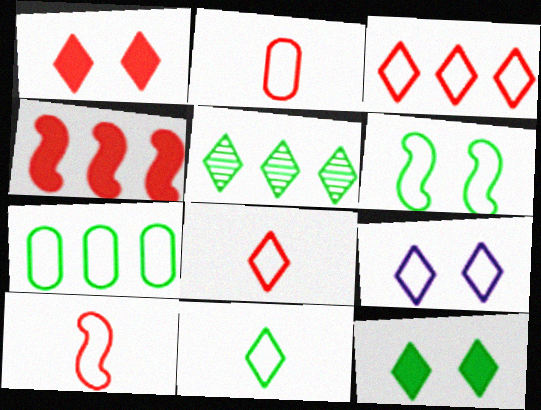[[2, 8, 10], 
[3, 9, 11], 
[5, 11, 12], 
[6, 7, 11], 
[7, 9, 10]]